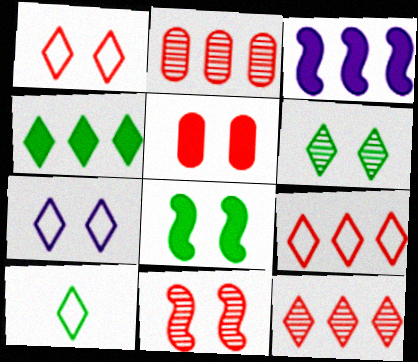[[1, 5, 11], 
[4, 6, 10], 
[7, 9, 10]]